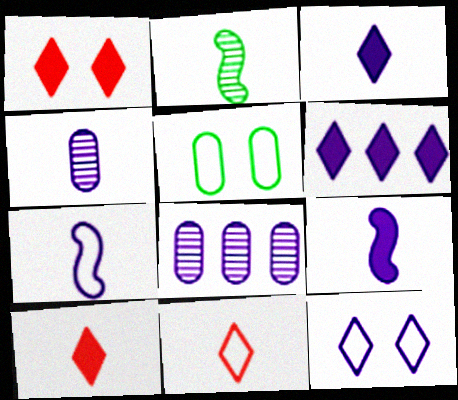[[3, 4, 7], 
[8, 9, 12]]